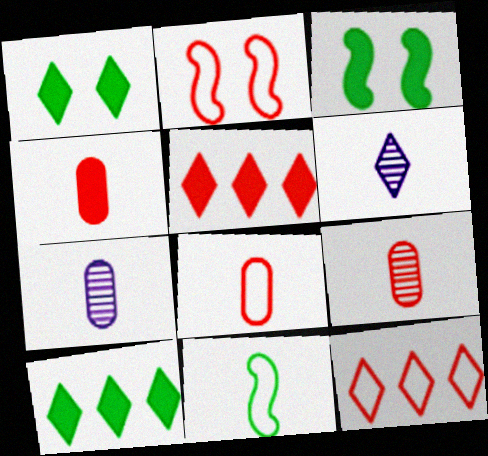[[1, 6, 12], 
[2, 5, 9], 
[2, 7, 10], 
[2, 8, 12], 
[3, 7, 12], 
[4, 6, 11], 
[4, 8, 9]]